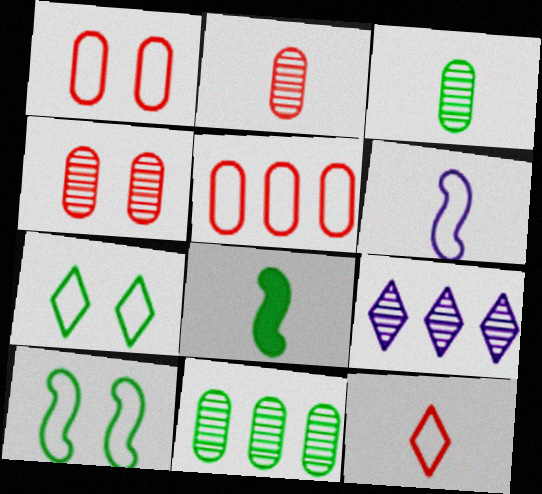[[1, 8, 9], 
[5, 6, 7], 
[7, 8, 11]]